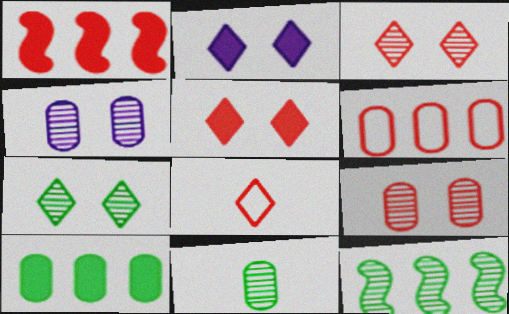[[1, 8, 9], 
[7, 11, 12]]